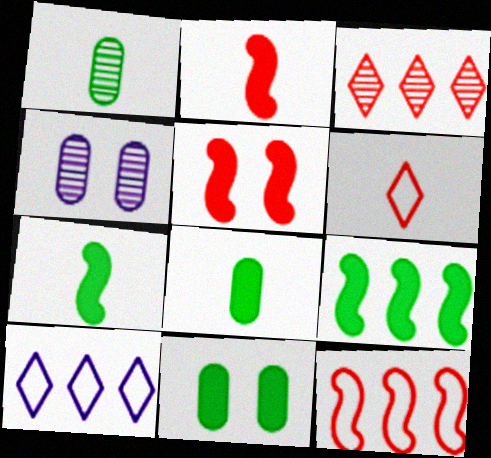[[1, 5, 10], 
[4, 6, 9]]